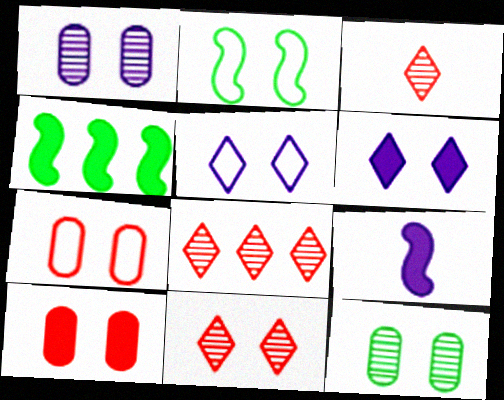[[2, 5, 7], 
[3, 8, 11]]